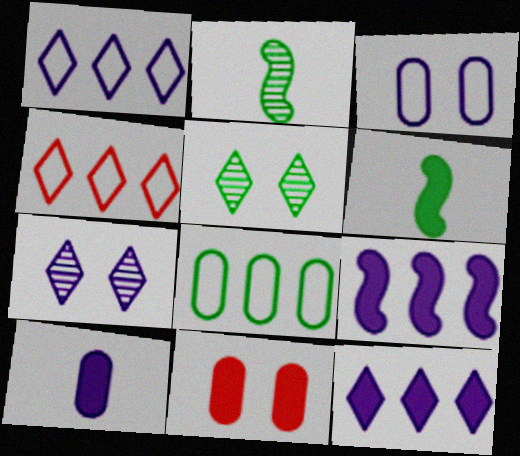[[1, 2, 11], 
[5, 6, 8], 
[6, 11, 12]]